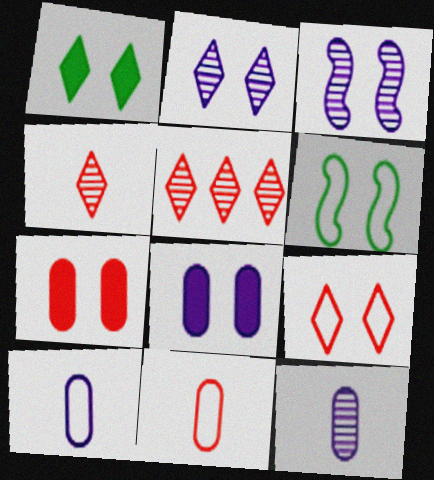[[1, 2, 9], 
[2, 6, 7]]